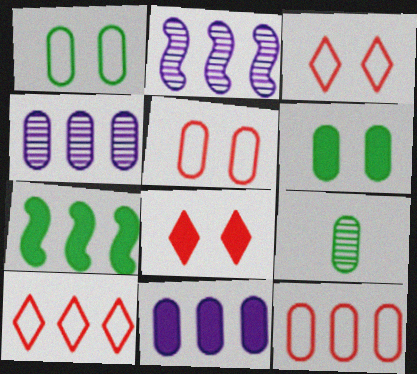[[4, 7, 10], 
[5, 9, 11]]